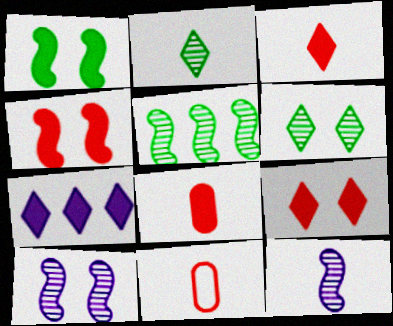[[1, 7, 8]]